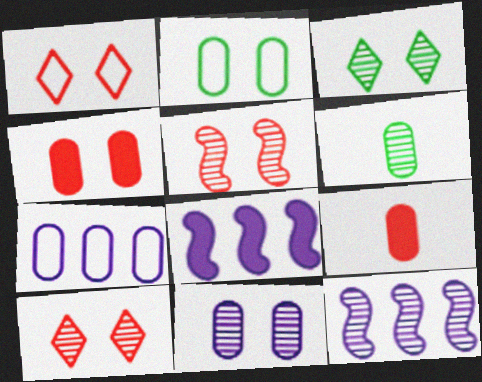[[1, 4, 5], 
[1, 6, 8], 
[2, 4, 11], 
[3, 5, 11], 
[4, 6, 7], 
[6, 10, 12]]